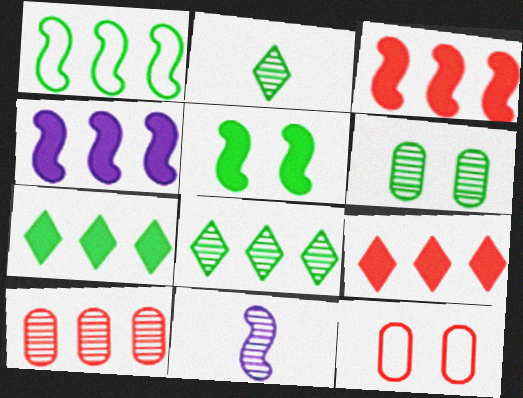[[2, 4, 12], 
[7, 11, 12]]